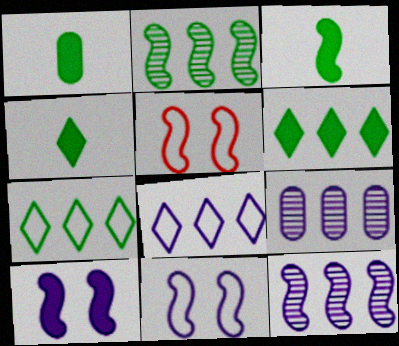[[1, 3, 4], 
[3, 5, 12], 
[4, 5, 9]]